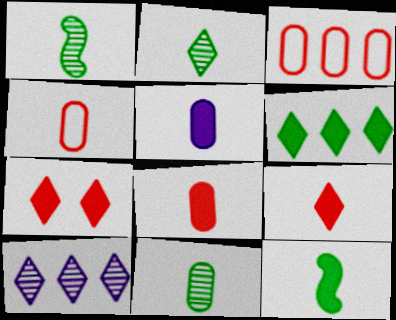[[1, 2, 11], 
[4, 5, 11], 
[5, 9, 12]]